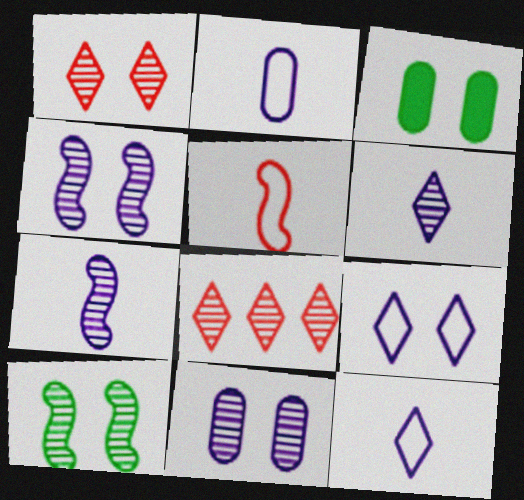[[1, 10, 11]]